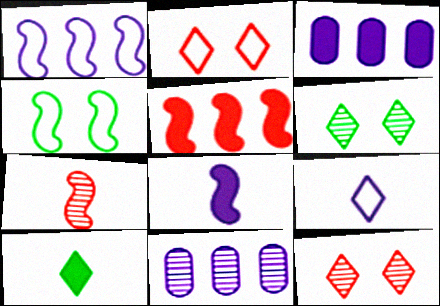[[6, 7, 11]]